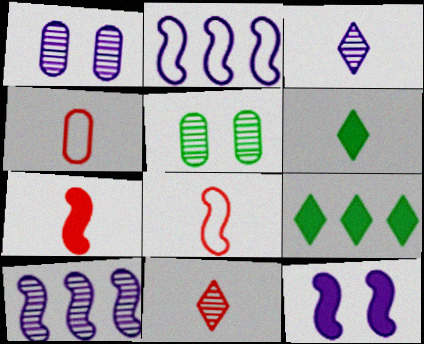[[1, 3, 10], 
[1, 8, 9], 
[4, 7, 11], 
[5, 10, 11]]